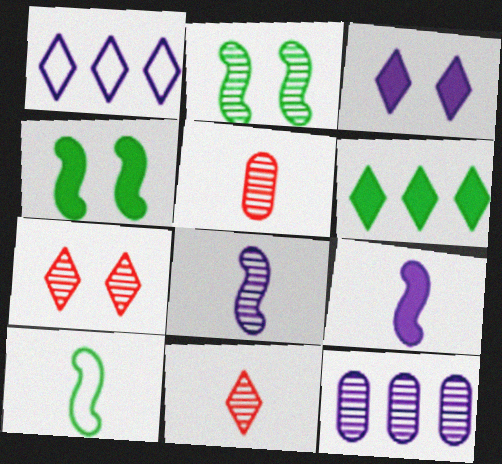[[1, 4, 5], 
[2, 11, 12]]